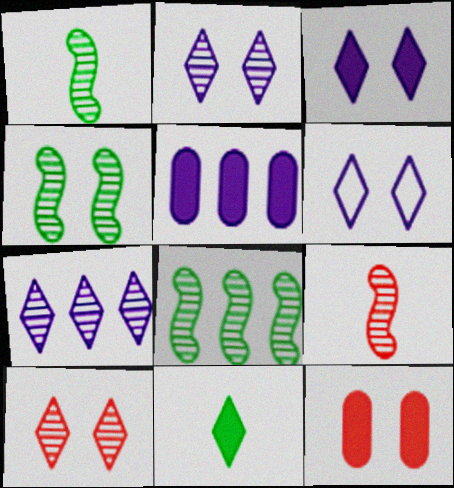[[1, 4, 8], 
[2, 3, 6], 
[4, 6, 12]]